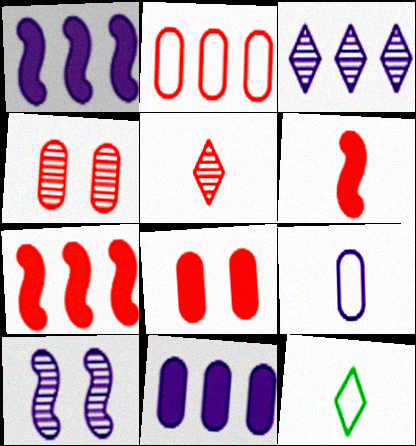[[1, 4, 12]]